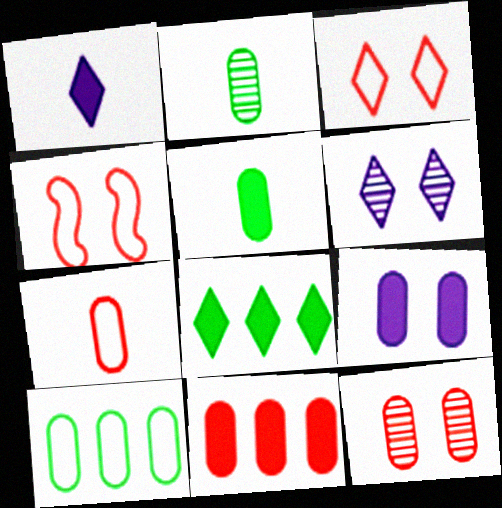[[5, 9, 11], 
[7, 11, 12]]